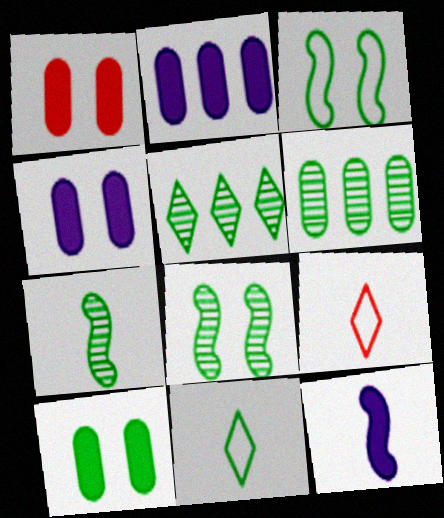[[1, 4, 10], 
[2, 8, 9]]